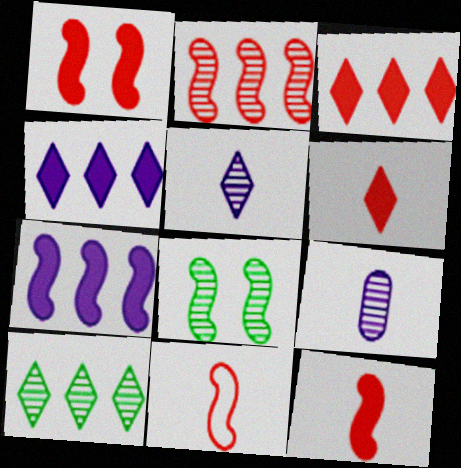[[1, 2, 11], 
[7, 8, 11]]